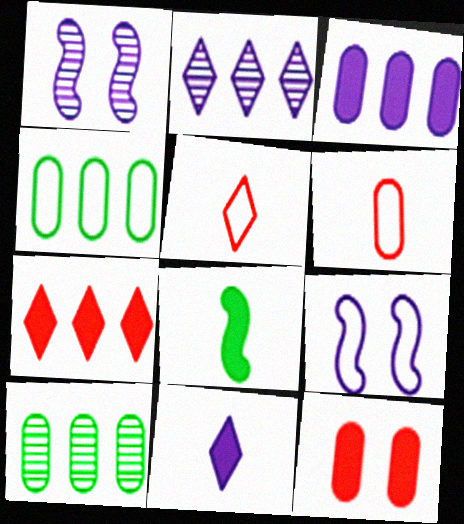[[4, 5, 9]]